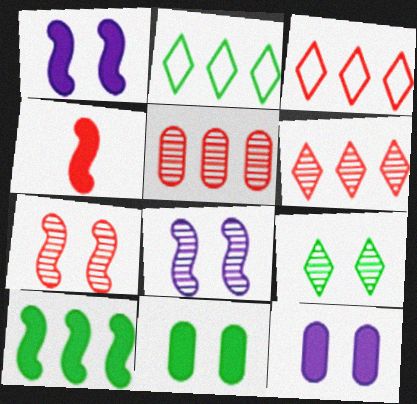[[1, 4, 10]]